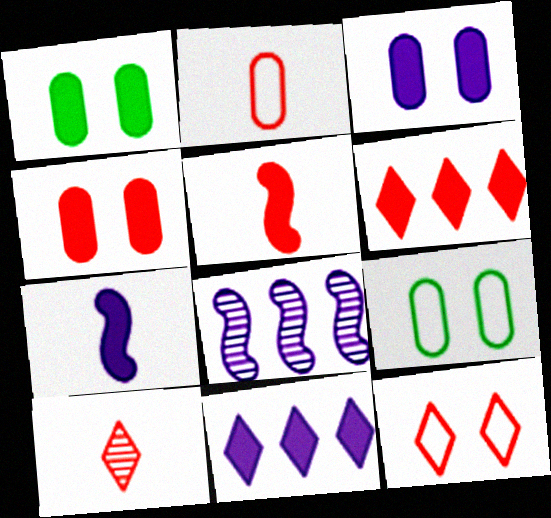[[1, 3, 4], 
[1, 5, 11], 
[1, 6, 7], 
[2, 5, 10], 
[3, 7, 11], 
[4, 5, 6], 
[6, 10, 12]]